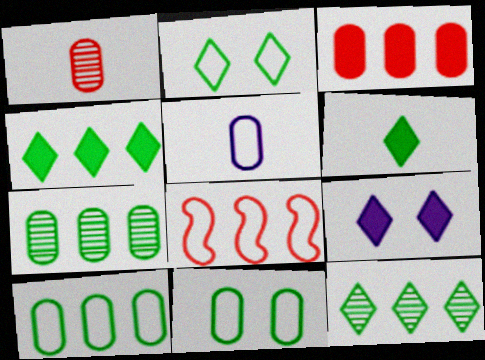[[2, 5, 8], 
[2, 6, 12]]